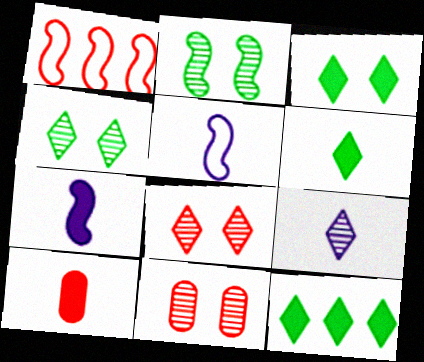[[1, 2, 7], 
[1, 8, 10], 
[3, 6, 12], 
[5, 11, 12], 
[6, 7, 10]]